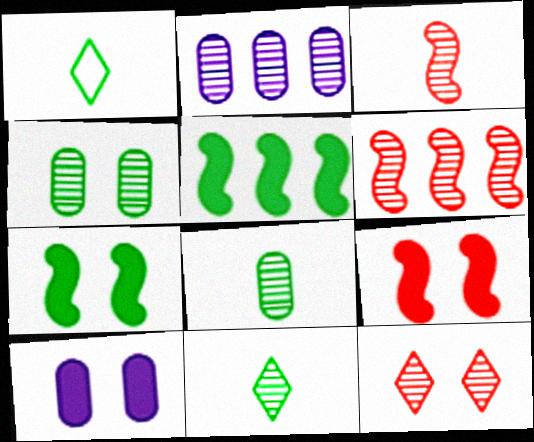[[1, 2, 9], 
[1, 4, 5], 
[1, 6, 10]]